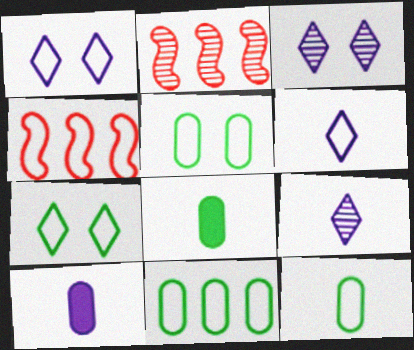[[1, 2, 8], 
[1, 4, 12], 
[2, 7, 10], 
[3, 4, 8], 
[4, 5, 6], 
[5, 11, 12]]